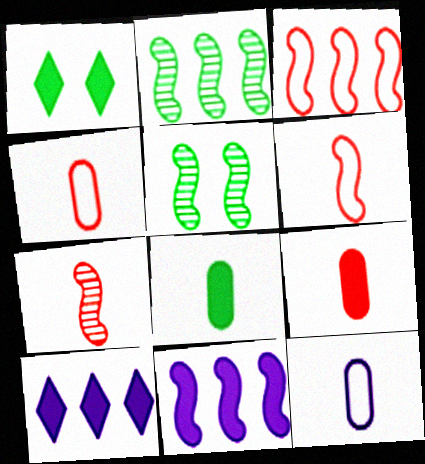[[1, 9, 11], 
[2, 3, 11], 
[4, 5, 10], 
[5, 6, 11]]